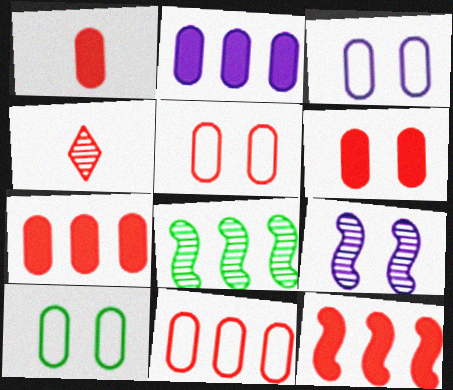[[1, 6, 7], 
[3, 5, 10], 
[4, 5, 12]]